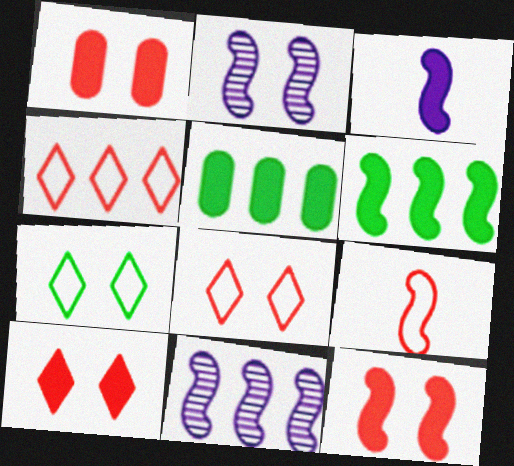[[1, 2, 7], 
[1, 10, 12], 
[2, 6, 9], 
[3, 5, 10], 
[3, 6, 12], 
[4, 5, 11]]